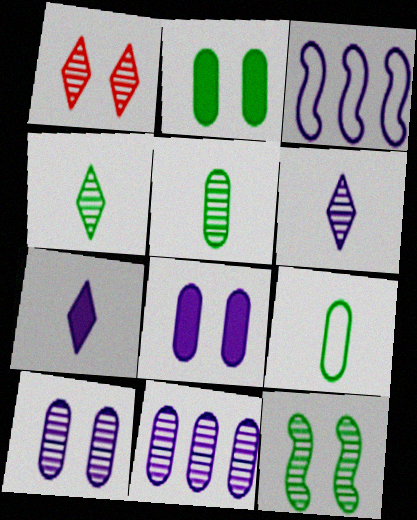[[1, 10, 12], 
[3, 6, 8], 
[3, 7, 10]]